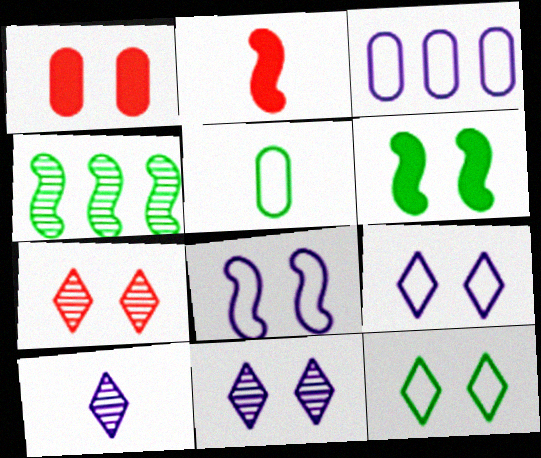[[2, 4, 8], 
[2, 5, 10]]